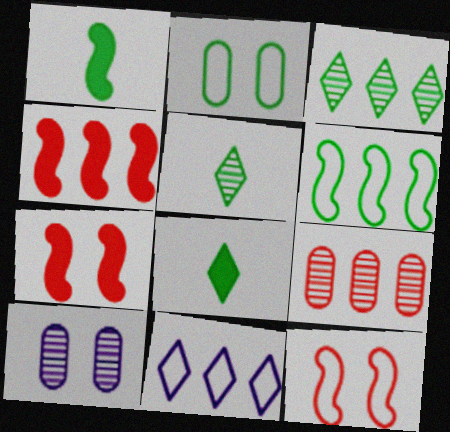[[1, 2, 3]]